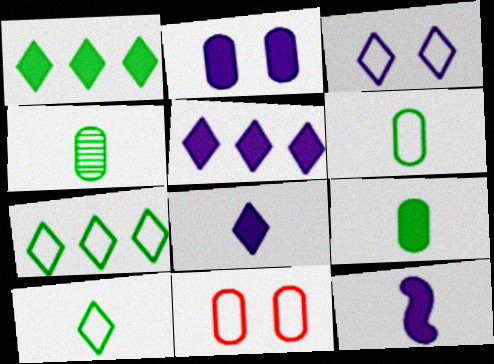[[2, 5, 12], 
[4, 6, 9]]